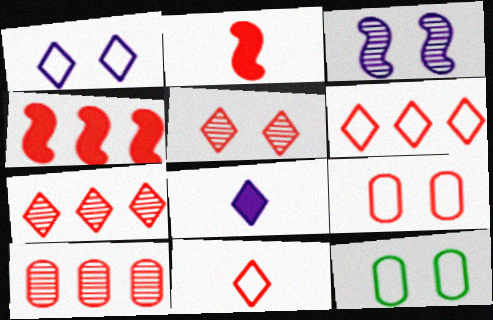[[2, 7, 9], 
[4, 6, 10]]